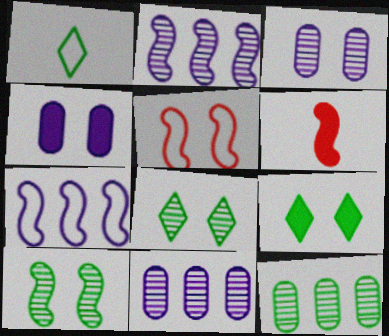[[3, 5, 9], 
[4, 5, 8], 
[6, 7, 10]]